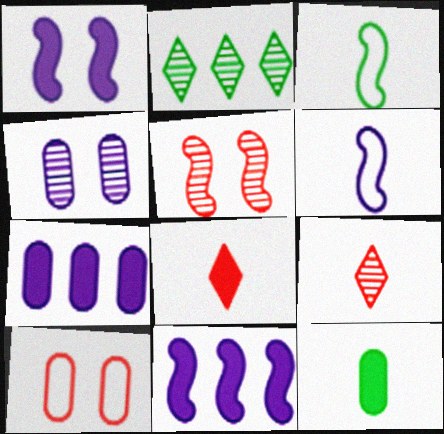[[3, 5, 11], 
[6, 9, 12]]